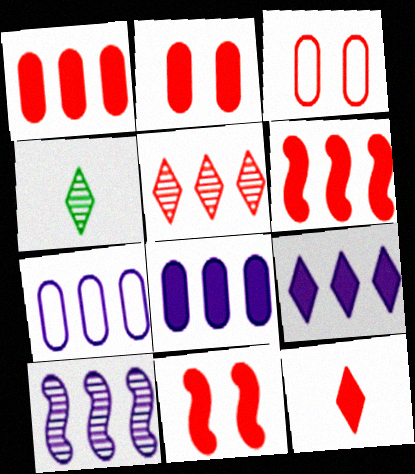[[1, 11, 12], 
[2, 6, 12], 
[4, 7, 11], 
[7, 9, 10]]